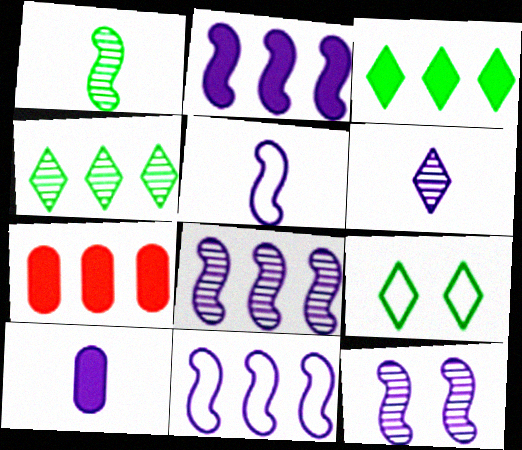[[2, 3, 7], 
[2, 5, 12], 
[2, 8, 11], 
[4, 7, 11], 
[5, 6, 10]]